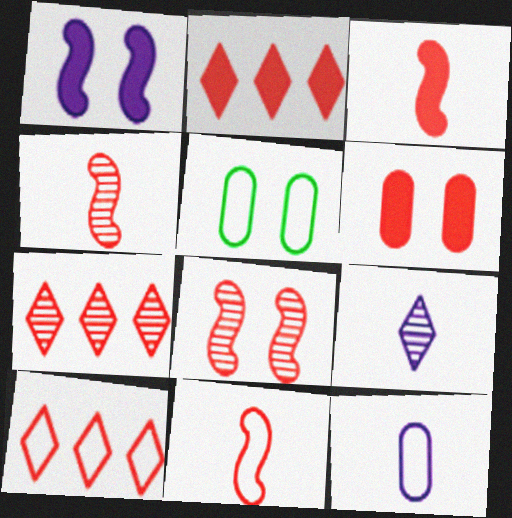[[2, 3, 6], 
[2, 7, 10], 
[3, 4, 11], 
[4, 6, 10], 
[6, 7, 11]]